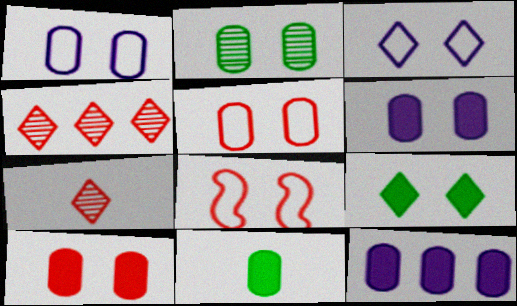[[1, 2, 10], 
[2, 5, 6], 
[10, 11, 12]]